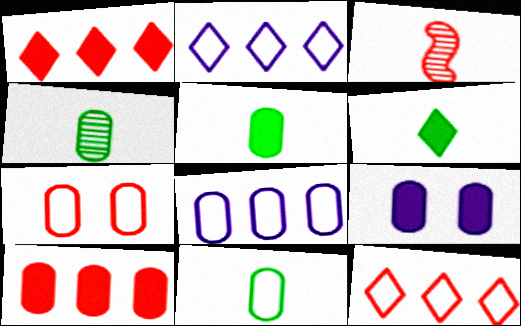[[1, 3, 7], 
[4, 5, 11], 
[5, 9, 10], 
[7, 8, 11]]